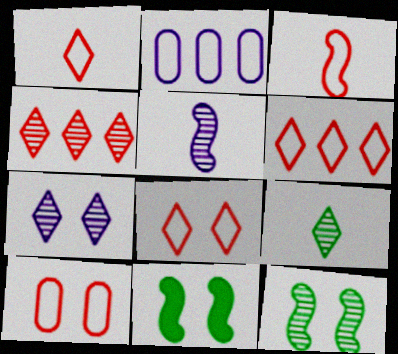[[1, 6, 8], 
[3, 6, 10], 
[4, 7, 9], 
[7, 10, 11]]